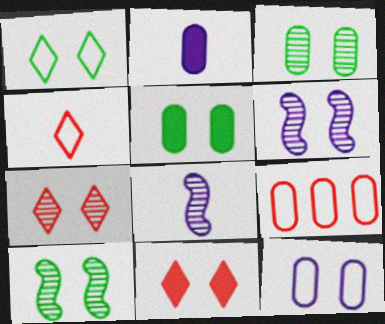[[1, 5, 10], 
[2, 3, 9], 
[3, 6, 7], 
[10, 11, 12]]